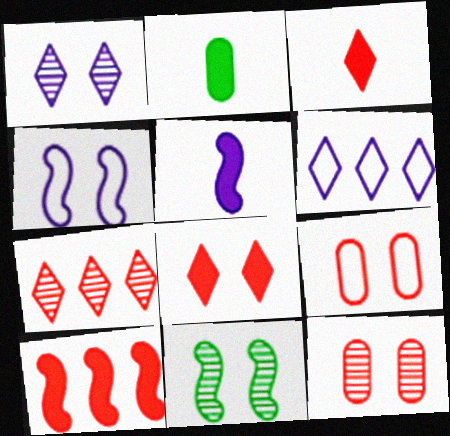[[1, 11, 12], 
[2, 3, 5], 
[2, 4, 7]]